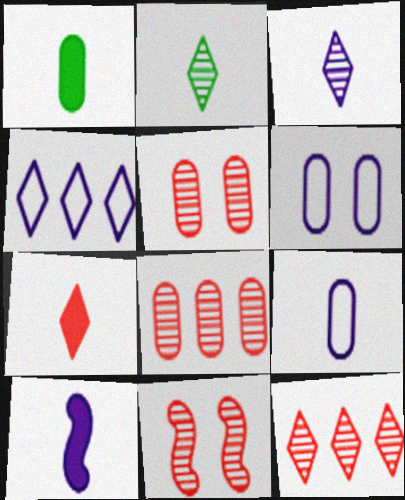[[1, 4, 11], 
[1, 6, 8], 
[1, 7, 10], 
[3, 9, 10]]